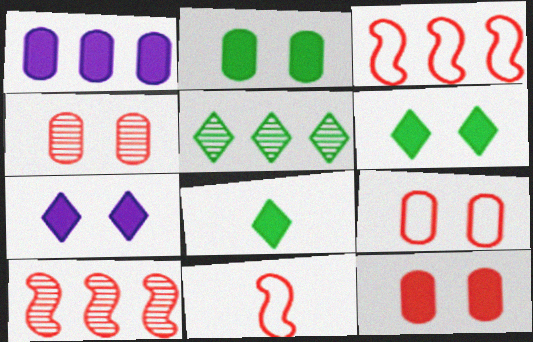[[1, 3, 5], 
[4, 9, 12]]